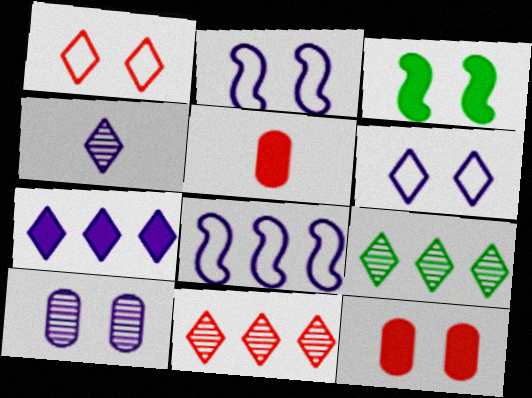[[1, 3, 10], 
[2, 5, 9], 
[3, 5, 7], 
[4, 6, 7]]